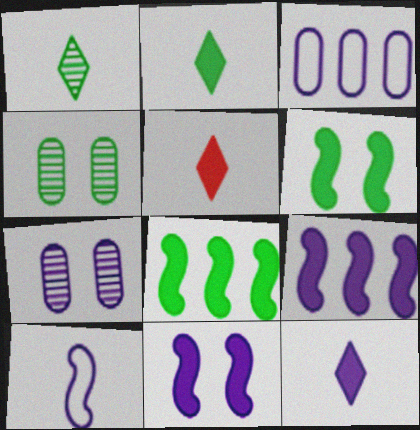[[2, 5, 12]]